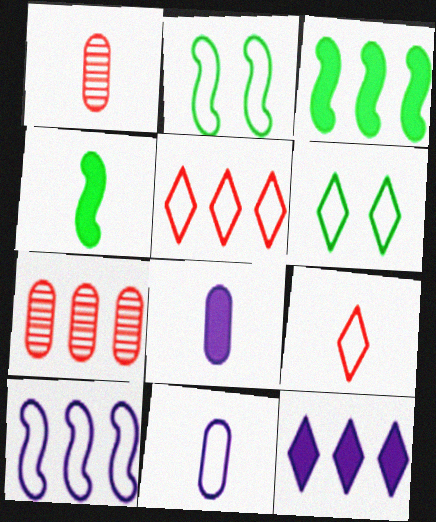[[1, 2, 12], 
[2, 5, 11]]